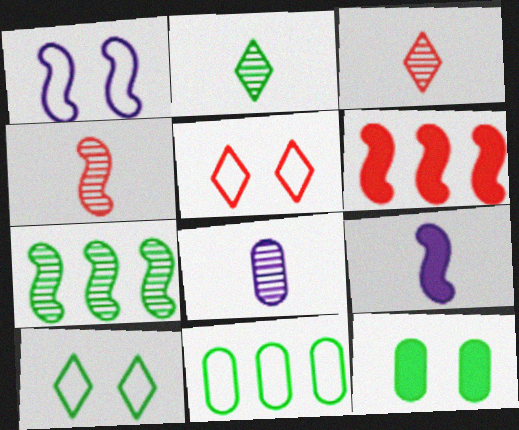[[2, 4, 8], 
[6, 8, 10]]